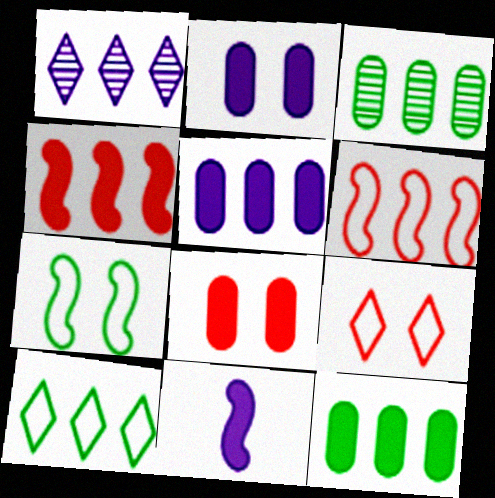[[1, 6, 12], 
[3, 9, 11]]